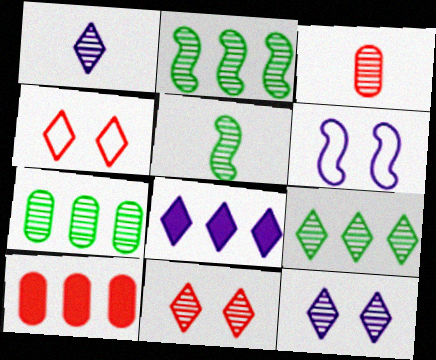[[1, 3, 5], 
[1, 9, 11], 
[2, 3, 12], 
[2, 7, 9]]